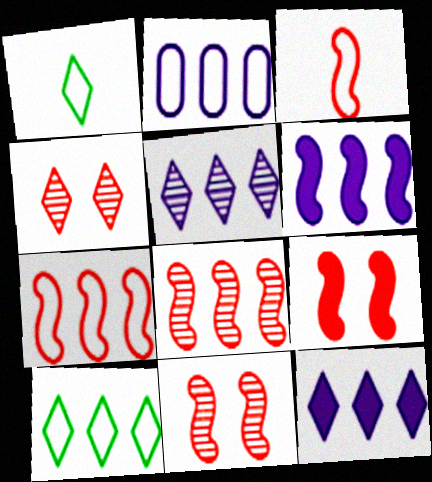[[1, 4, 12], 
[2, 5, 6], 
[2, 7, 10], 
[3, 8, 9]]